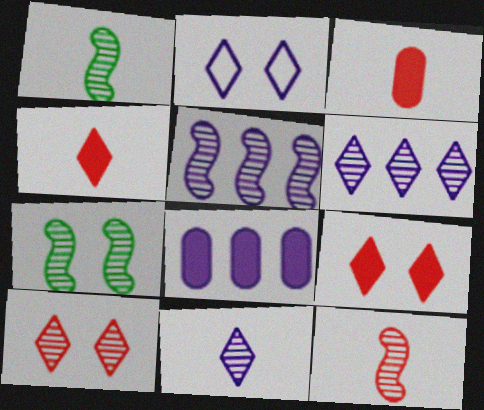[[5, 7, 12]]